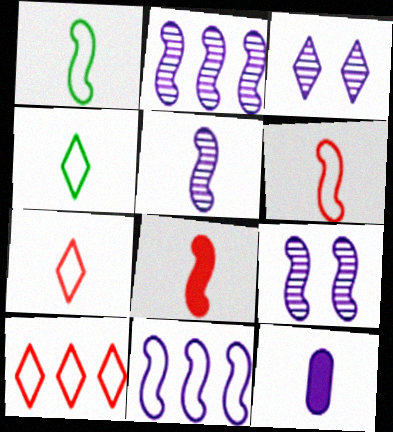[[1, 5, 8], 
[2, 5, 9], 
[3, 11, 12]]